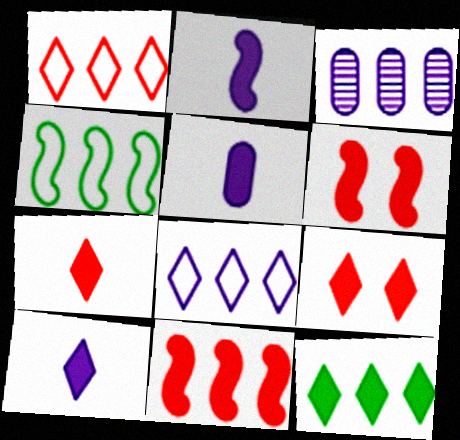[[2, 5, 10], 
[5, 6, 12], 
[9, 10, 12]]